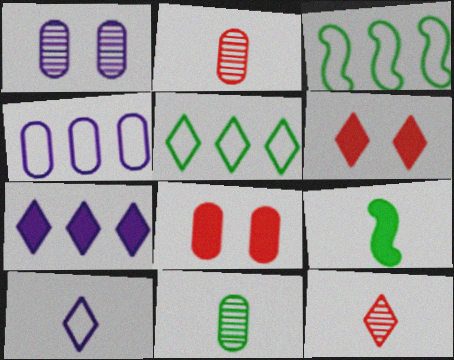[[2, 9, 10], 
[4, 8, 11], 
[7, 8, 9]]